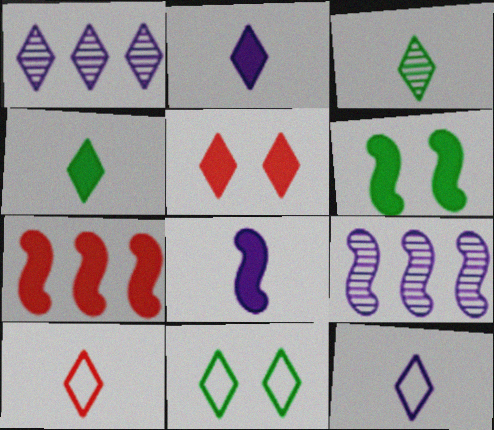[[2, 3, 10], 
[6, 7, 8]]